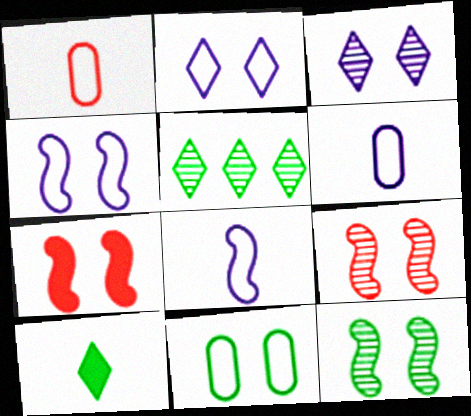[[3, 7, 11], 
[4, 7, 12], 
[5, 6, 7]]